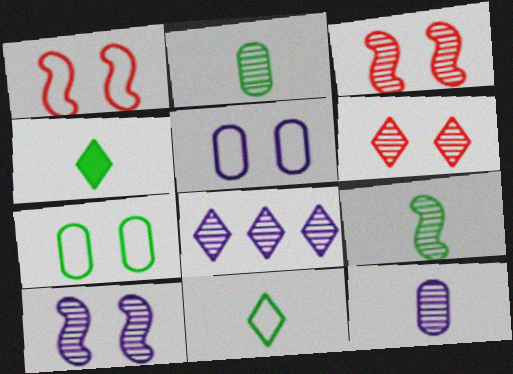[[2, 3, 8], 
[8, 10, 12]]